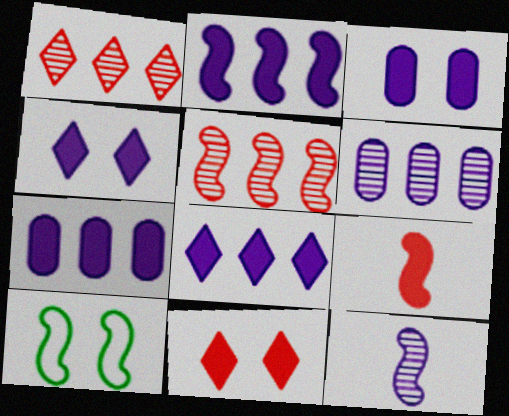[[2, 7, 8]]